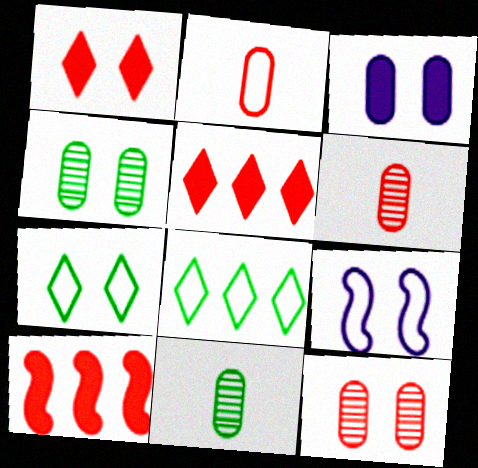[[1, 4, 9], 
[2, 8, 9], 
[5, 9, 11]]